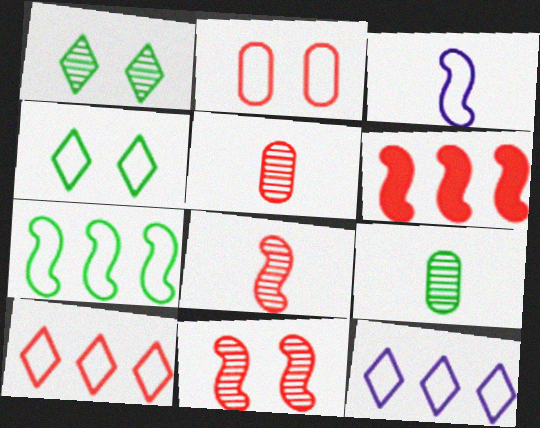[]